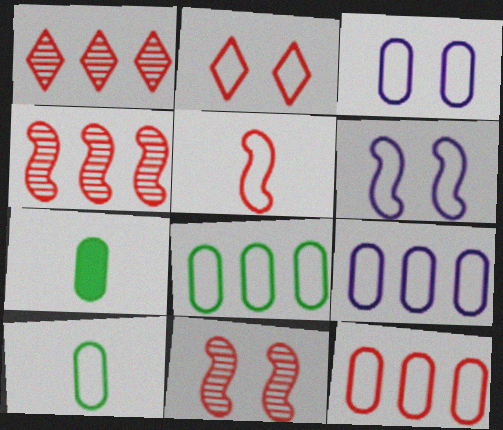[[1, 6, 7], 
[2, 5, 12], 
[3, 10, 12], 
[8, 9, 12]]